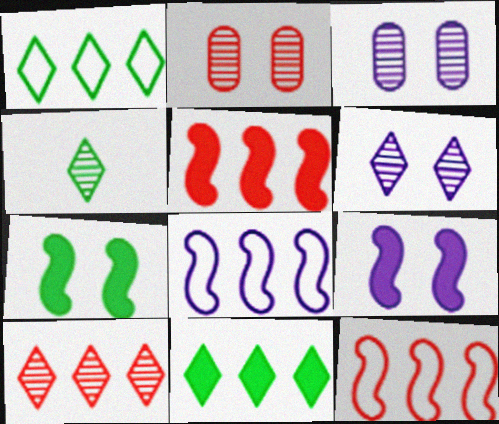[[4, 6, 10]]